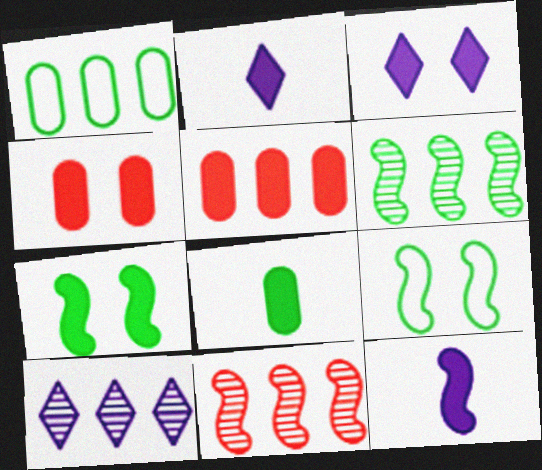[[2, 5, 7], 
[3, 4, 7], 
[9, 11, 12]]